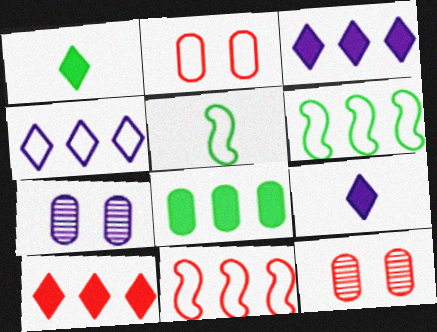[[1, 7, 11], 
[2, 4, 5], 
[3, 5, 12], 
[5, 7, 10], 
[6, 9, 12]]